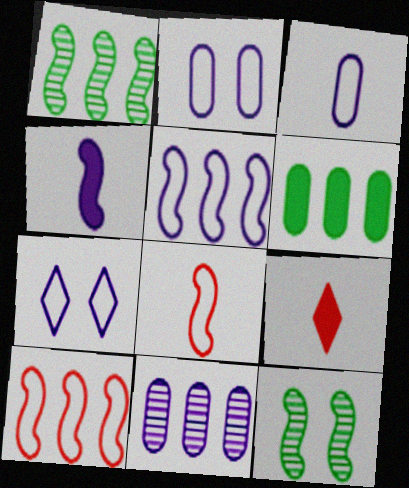[[1, 2, 9], 
[3, 5, 7], 
[4, 7, 11], 
[4, 10, 12]]